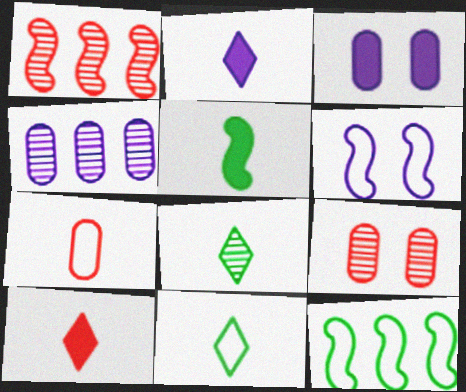[[1, 3, 11], 
[1, 5, 6], 
[2, 4, 6], 
[2, 9, 12]]